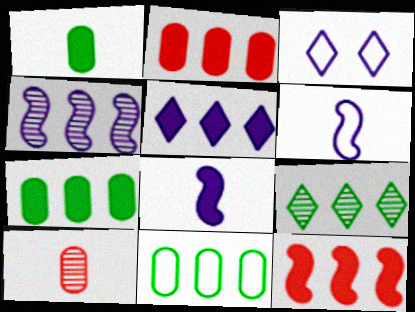[[5, 7, 12]]